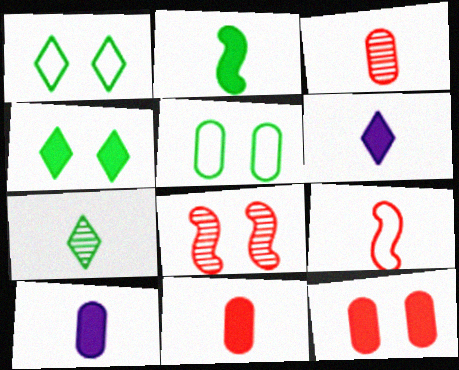[[2, 6, 11], 
[7, 9, 10]]